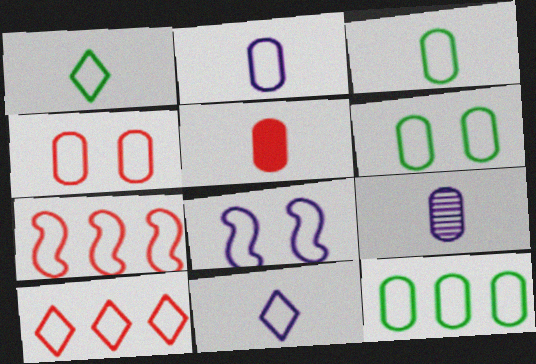[[2, 4, 12], 
[3, 5, 9], 
[3, 6, 12], 
[3, 8, 10], 
[6, 7, 11]]